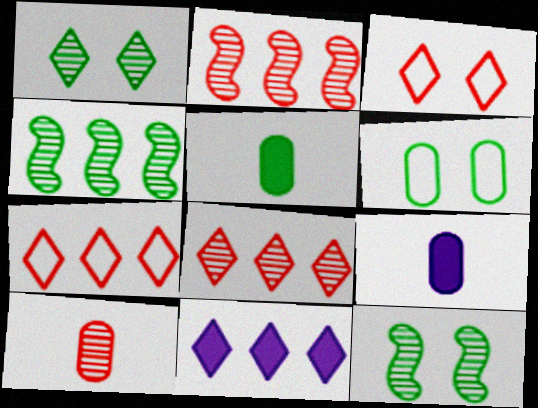[[3, 4, 9], 
[7, 9, 12]]